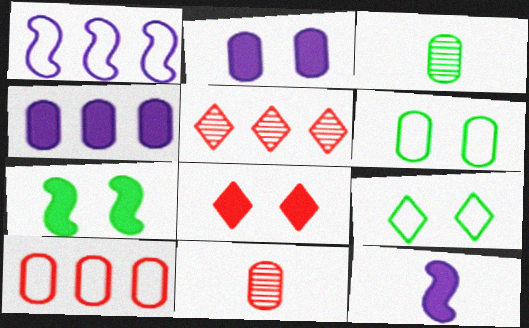[[1, 3, 8], 
[2, 3, 10], 
[2, 7, 8], 
[4, 6, 11], 
[5, 6, 12]]